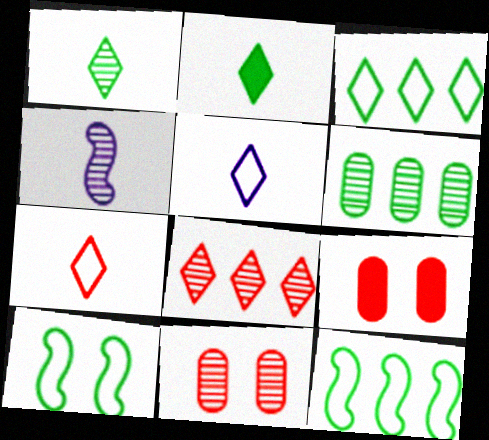[[2, 6, 10], 
[3, 4, 9]]